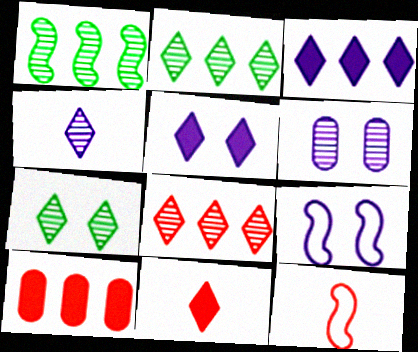[[4, 7, 8], 
[5, 6, 9]]